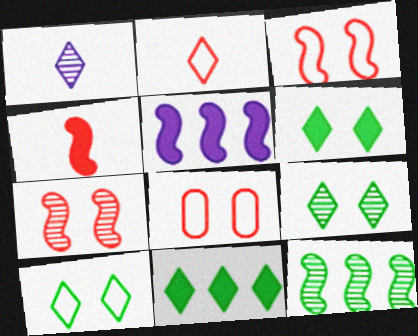[[6, 9, 10]]